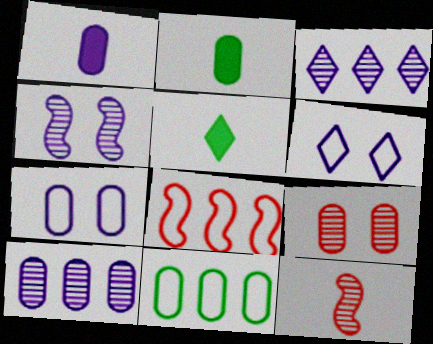[[1, 7, 10], 
[1, 9, 11]]